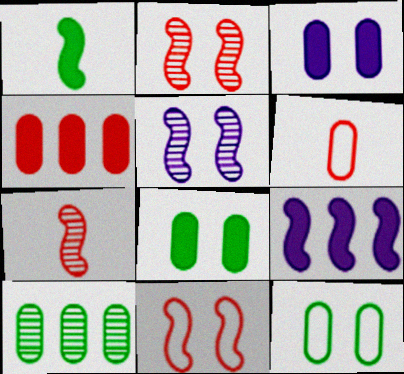[[3, 6, 10]]